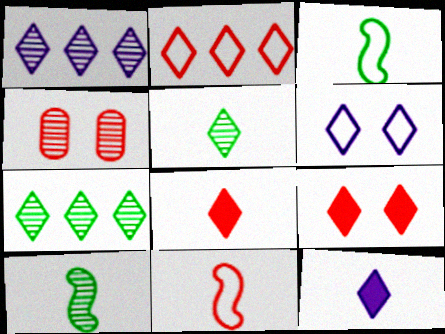[[1, 4, 10], 
[1, 6, 12], 
[6, 7, 8]]